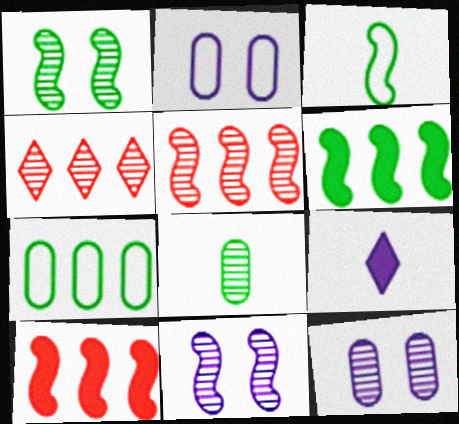[[1, 3, 6], 
[3, 10, 11], 
[4, 8, 11]]